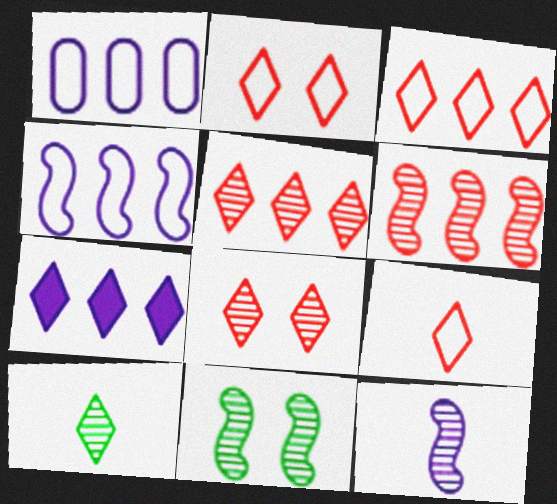[[2, 3, 9], 
[2, 7, 10], 
[6, 11, 12]]